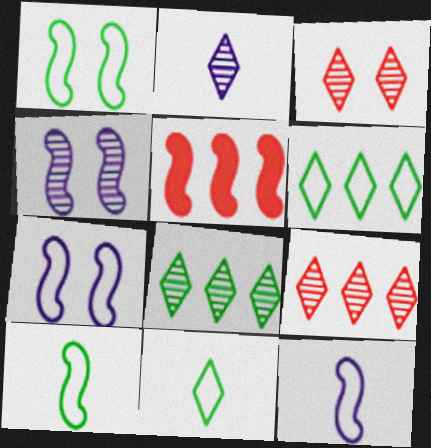[[2, 3, 8], 
[4, 5, 10]]